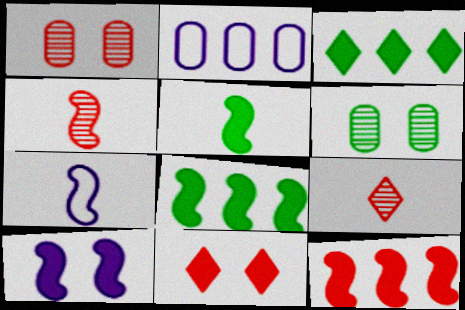[[1, 3, 7], 
[4, 5, 7], 
[5, 10, 12]]